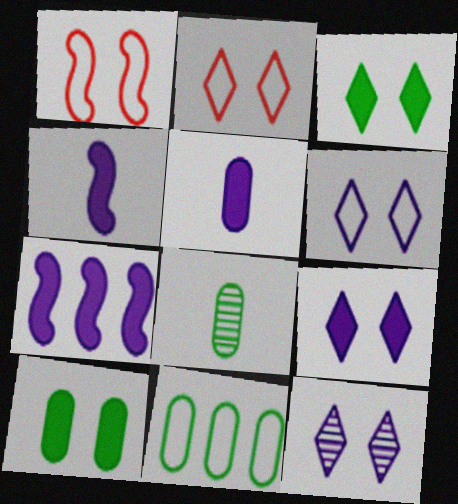[[1, 10, 12], 
[2, 3, 12], 
[2, 7, 8], 
[5, 7, 9], 
[6, 9, 12], 
[8, 10, 11]]